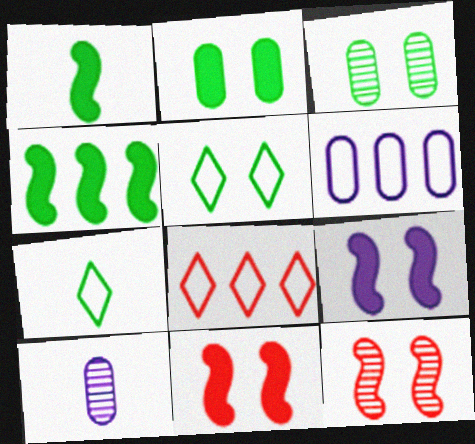[[3, 4, 7]]